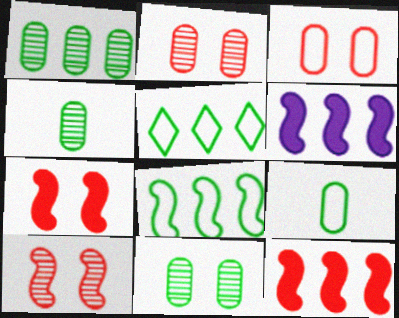[[1, 4, 11]]